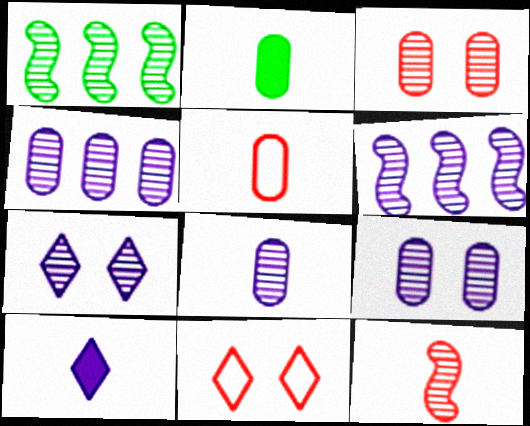[[2, 5, 8], 
[2, 6, 11], 
[4, 8, 9], 
[6, 7, 8]]